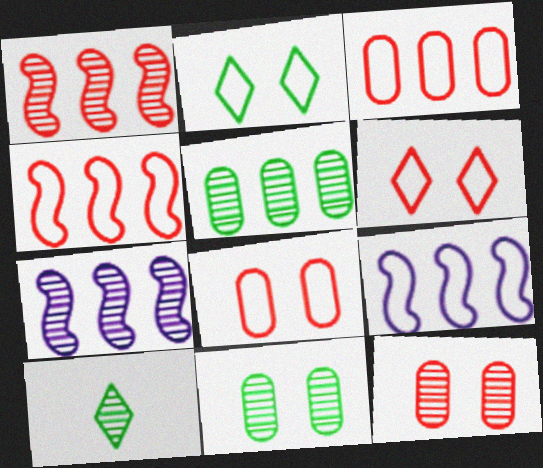[[7, 10, 12]]